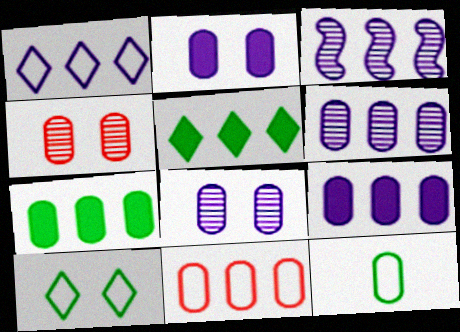[[1, 3, 9], 
[3, 5, 11], 
[4, 9, 12], 
[6, 7, 11]]